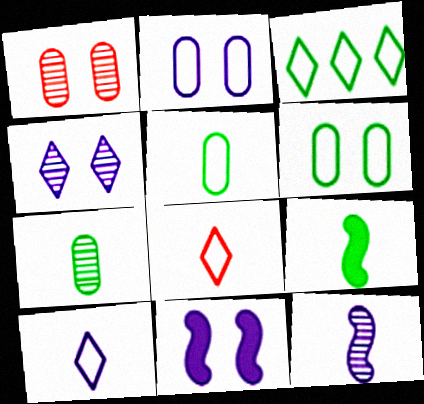[[2, 4, 11]]